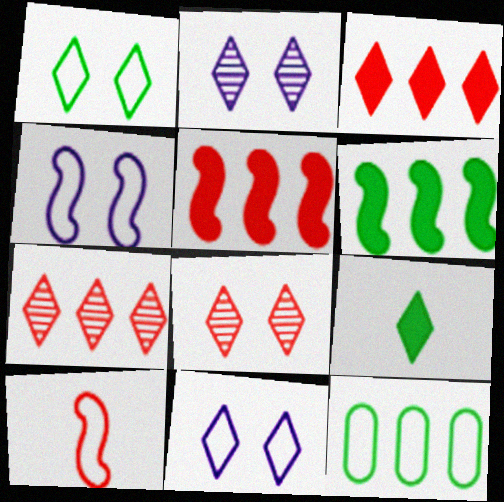[[7, 9, 11], 
[10, 11, 12]]